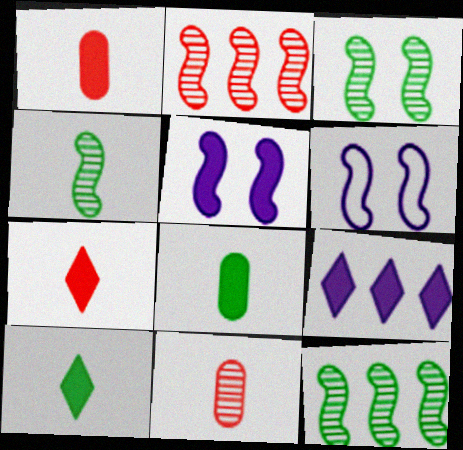[[3, 4, 12]]